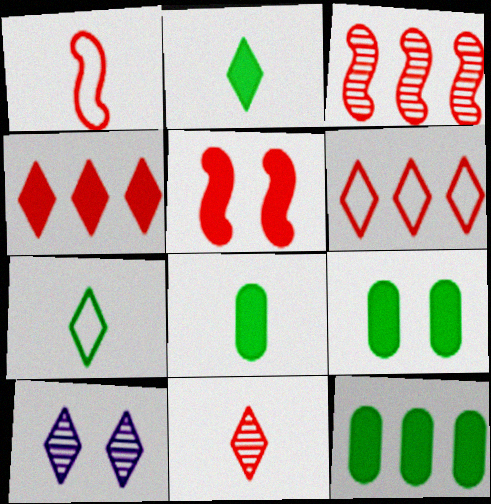[[1, 3, 5], 
[1, 10, 12], 
[2, 6, 10], 
[4, 7, 10], 
[8, 9, 12]]